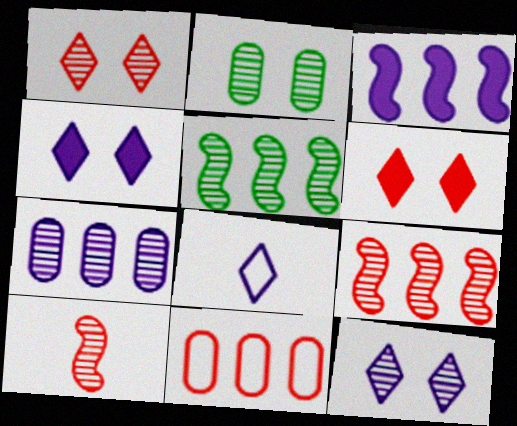[[6, 10, 11]]